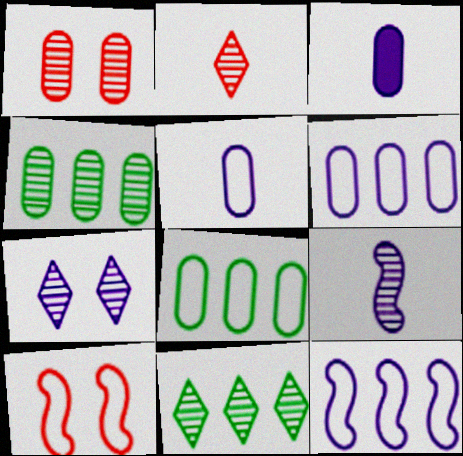[[1, 3, 8], 
[1, 9, 11], 
[2, 7, 11], 
[3, 7, 12], 
[3, 10, 11]]